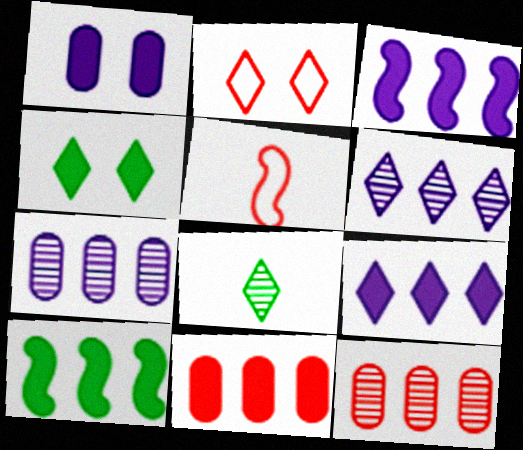[[2, 8, 9], 
[4, 5, 7], 
[9, 10, 11]]